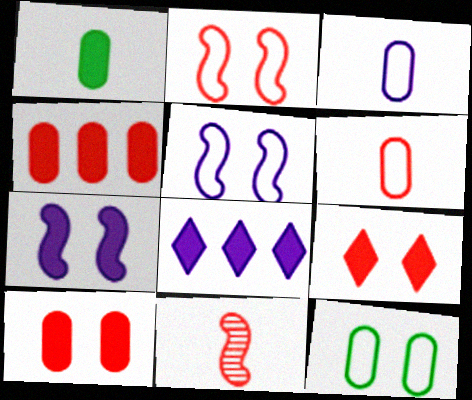[[8, 11, 12]]